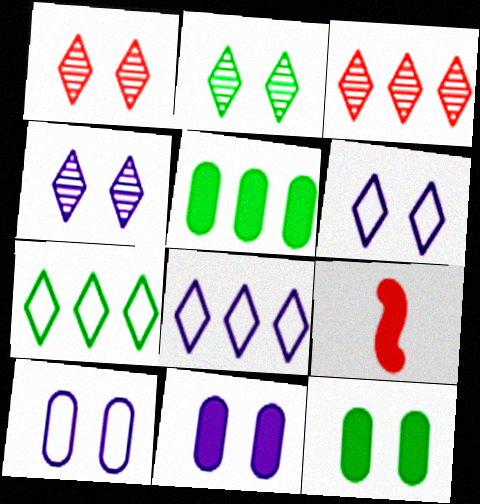[[1, 2, 4]]